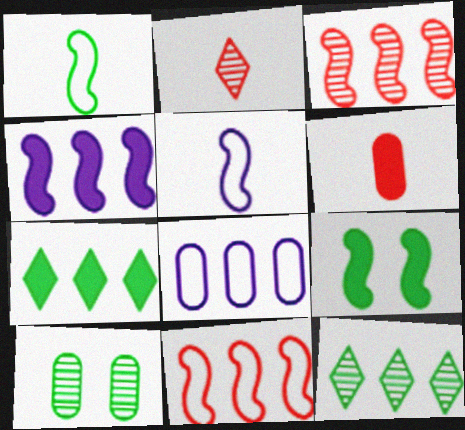[[1, 7, 10], 
[2, 8, 9], 
[3, 5, 9], 
[3, 7, 8], 
[6, 8, 10]]